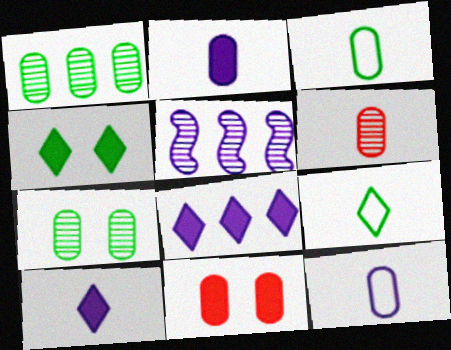[[1, 11, 12], 
[2, 3, 6], 
[5, 9, 11]]